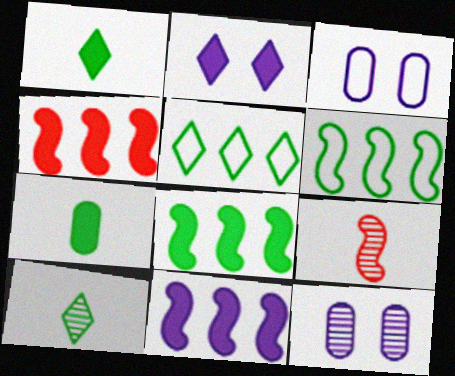[[2, 4, 7], 
[3, 4, 10], 
[4, 8, 11]]